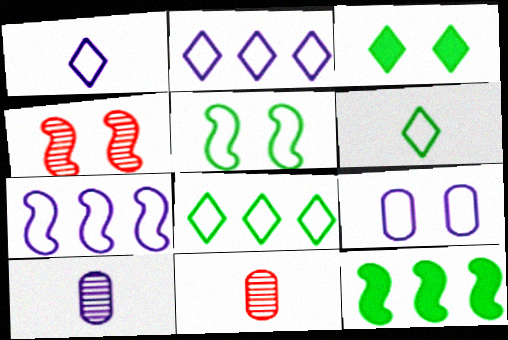[[1, 7, 9], 
[3, 4, 9], 
[3, 7, 11]]